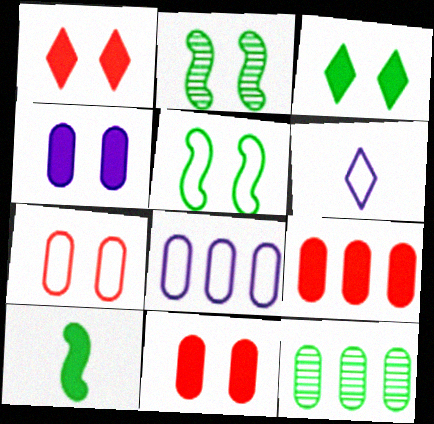[[2, 6, 9], 
[8, 9, 12]]